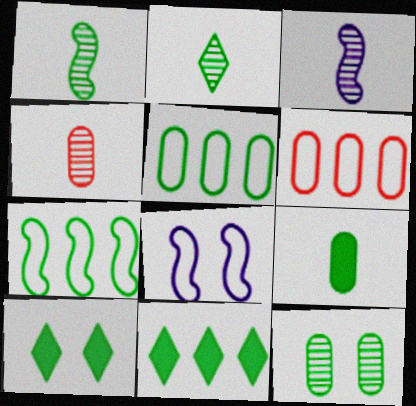[[1, 5, 10], 
[2, 3, 4], 
[3, 6, 10], 
[4, 8, 11], 
[5, 9, 12]]